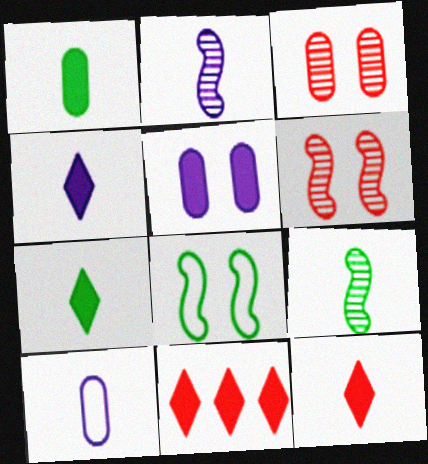[[2, 4, 10], 
[4, 7, 12], 
[9, 10, 12]]